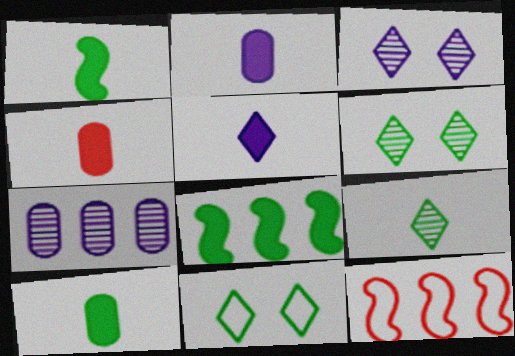[[1, 4, 5], 
[2, 4, 10], 
[2, 6, 12], 
[3, 10, 12]]